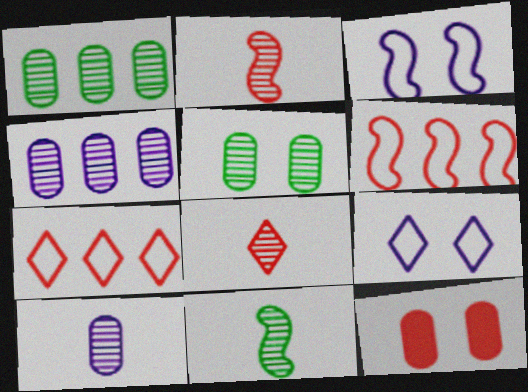[[2, 7, 12], 
[6, 8, 12], 
[8, 10, 11]]